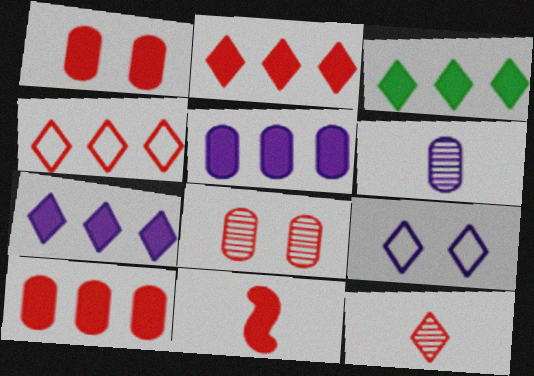[[1, 2, 11], 
[2, 3, 7], 
[3, 9, 12], 
[4, 8, 11]]